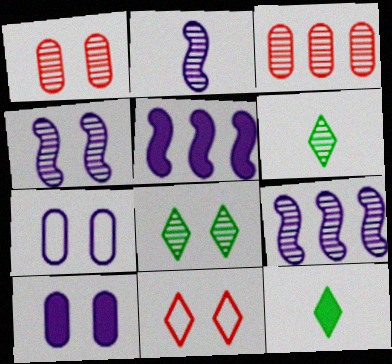[[1, 4, 8], 
[1, 6, 9], 
[2, 3, 8], 
[2, 4, 9], 
[3, 4, 6]]